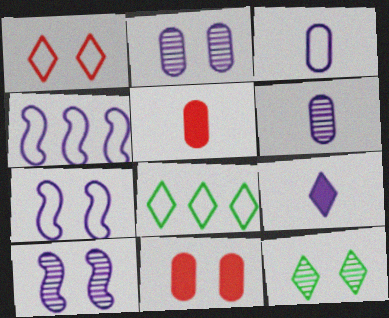[[2, 4, 9], 
[4, 5, 12], 
[5, 8, 10], 
[7, 11, 12]]